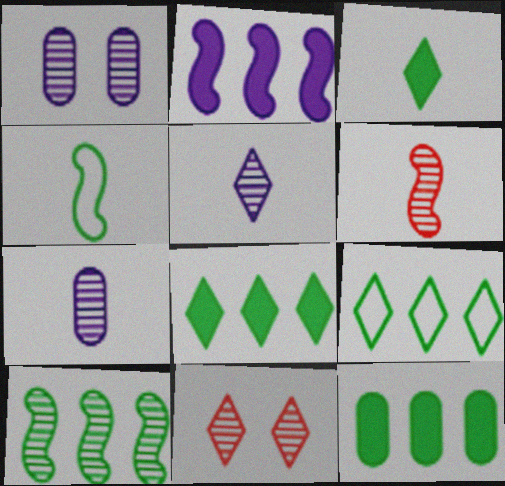[[7, 10, 11], 
[9, 10, 12]]